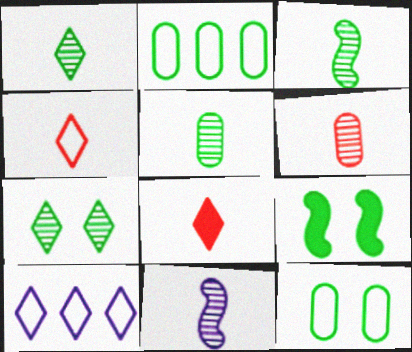[[1, 2, 9], 
[1, 3, 5], 
[1, 6, 11], 
[6, 9, 10], 
[7, 8, 10], 
[7, 9, 12]]